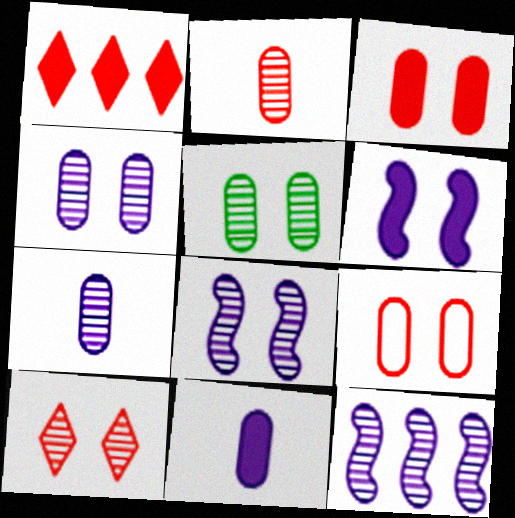[[5, 8, 10]]